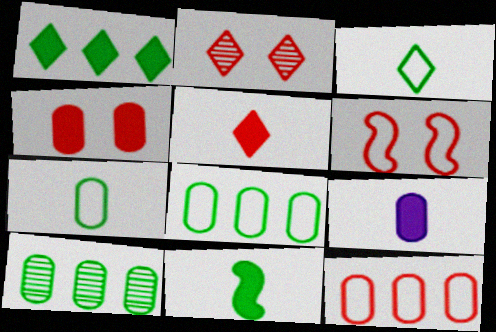[[2, 4, 6], 
[5, 9, 11]]